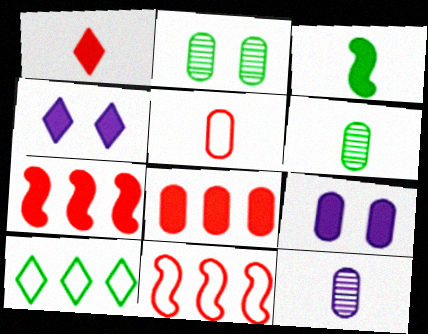[[2, 3, 10], 
[3, 4, 8], 
[4, 6, 11]]